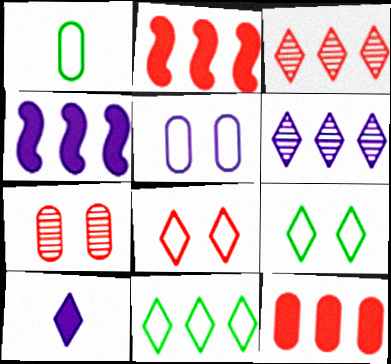[[3, 9, 10]]